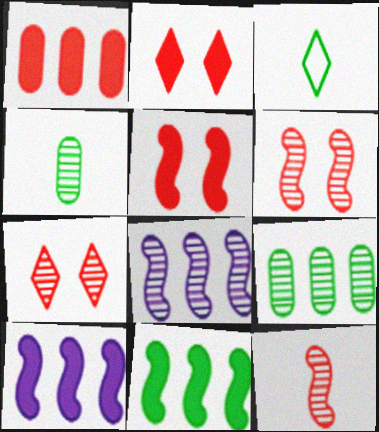[[4, 7, 8]]